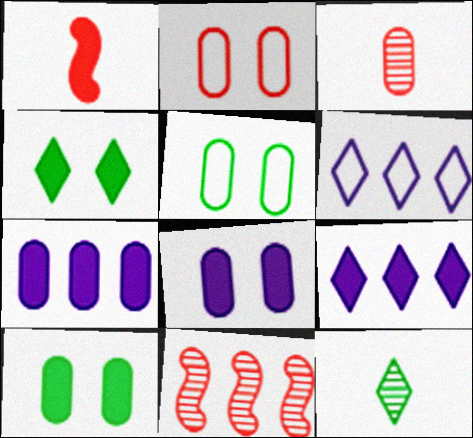[[1, 4, 7], 
[1, 9, 10], 
[3, 5, 7]]